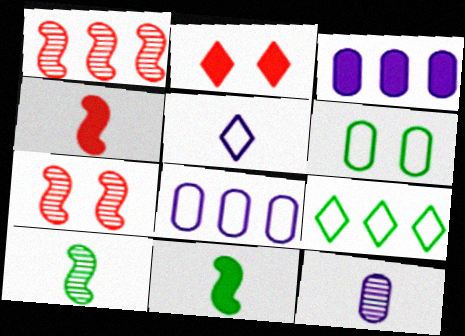[[1, 3, 9], 
[2, 3, 11], 
[2, 8, 10]]